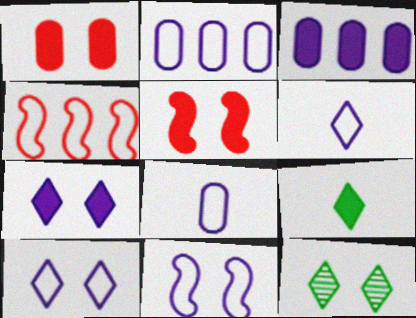[[1, 11, 12], 
[2, 6, 11], 
[3, 5, 9]]